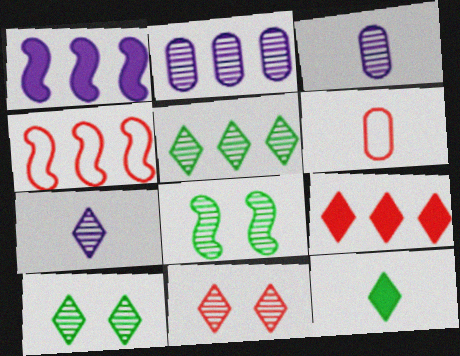[[1, 6, 10], 
[5, 7, 11]]